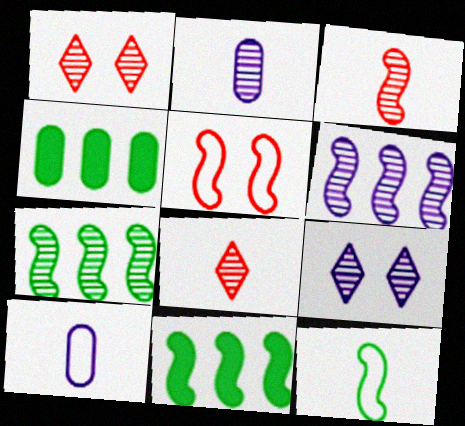[[1, 2, 7], 
[1, 10, 11], 
[2, 6, 9]]